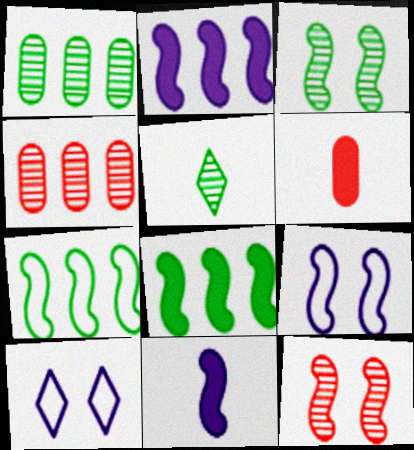[[1, 3, 5], 
[7, 11, 12]]